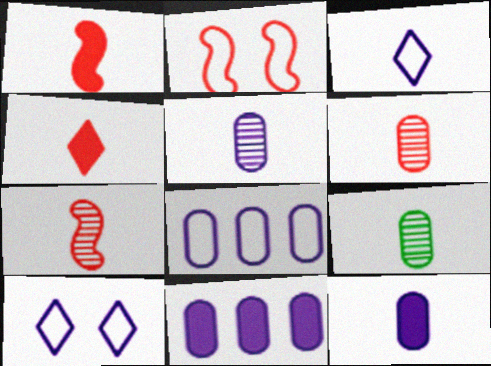[[1, 3, 9], 
[5, 6, 9]]